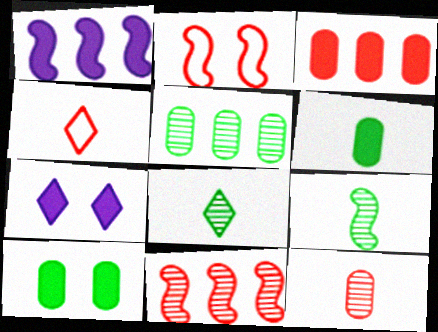[[1, 2, 9]]